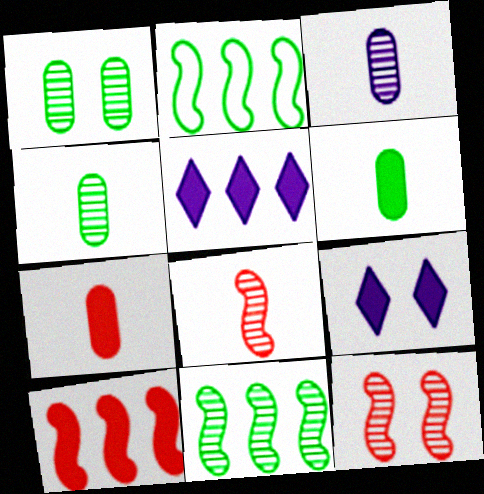[[6, 9, 10]]